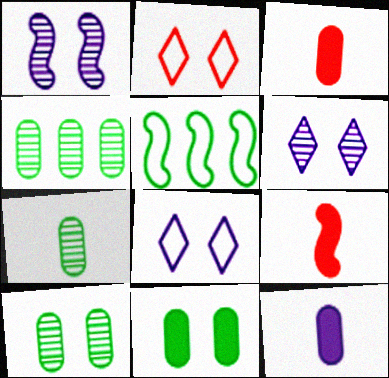[[1, 2, 11], 
[1, 5, 9], 
[3, 5, 6], 
[4, 7, 10], 
[4, 8, 9]]